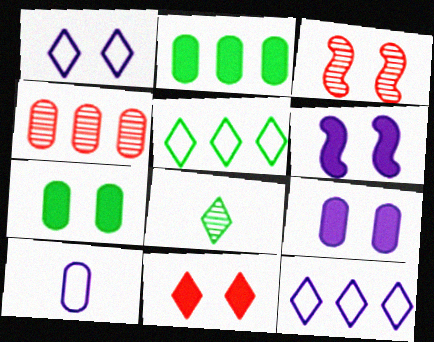[[1, 3, 7], 
[4, 7, 10], 
[6, 7, 11], 
[8, 11, 12]]